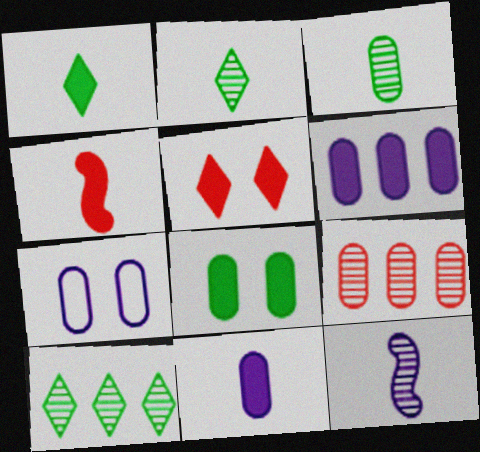[[1, 4, 11], 
[4, 7, 10]]